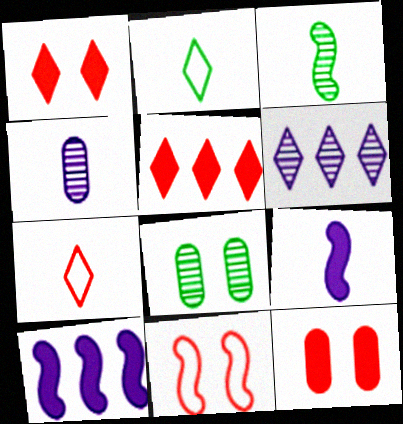[[1, 2, 6], 
[3, 10, 11], 
[7, 8, 10]]